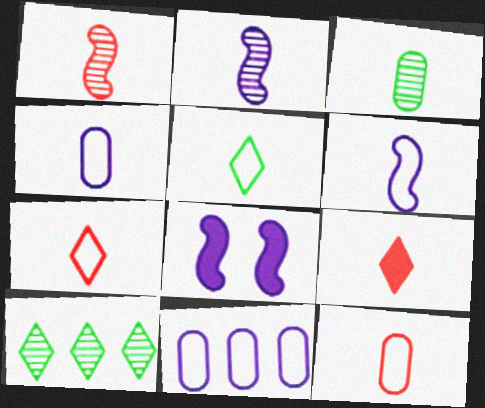[[1, 9, 12], 
[3, 6, 9], 
[5, 6, 12], 
[8, 10, 12]]